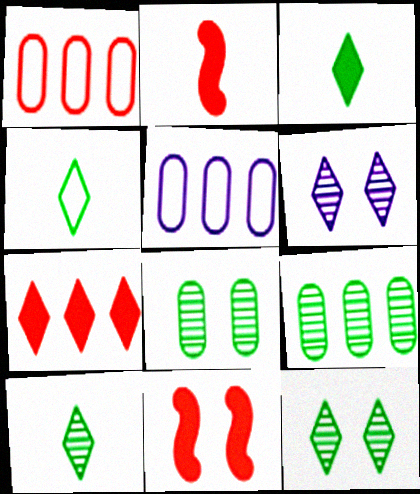[[2, 5, 12], 
[3, 4, 10], 
[4, 6, 7], 
[5, 10, 11]]